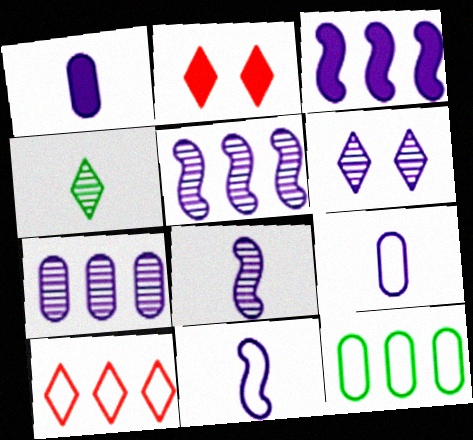[[2, 8, 12], 
[3, 6, 9], 
[6, 7, 8]]